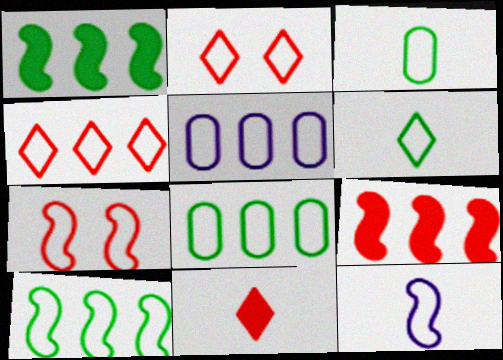[[2, 8, 12], 
[4, 5, 10], 
[5, 6, 7], 
[7, 10, 12]]